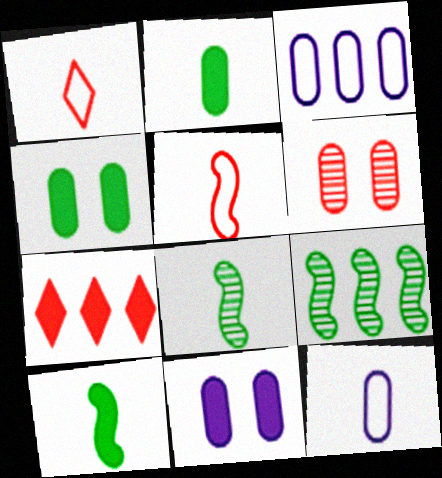[[1, 9, 11], 
[2, 3, 6], 
[3, 7, 9], 
[5, 6, 7], 
[7, 10, 11]]